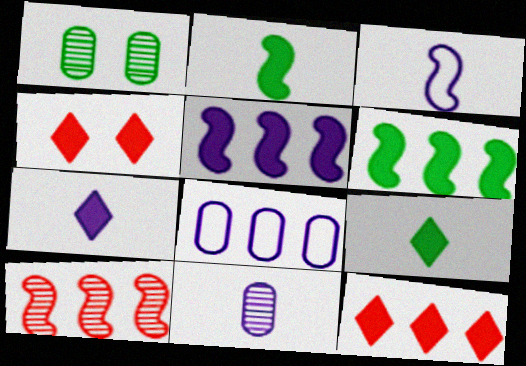[[1, 3, 12], 
[3, 7, 11]]